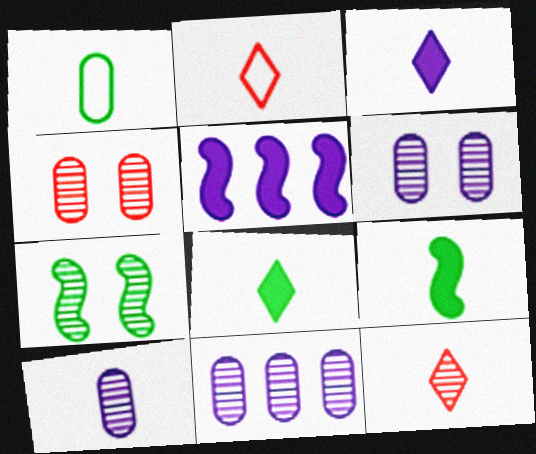[[2, 9, 10], 
[6, 10, 11], 
[7, 11, 12]]